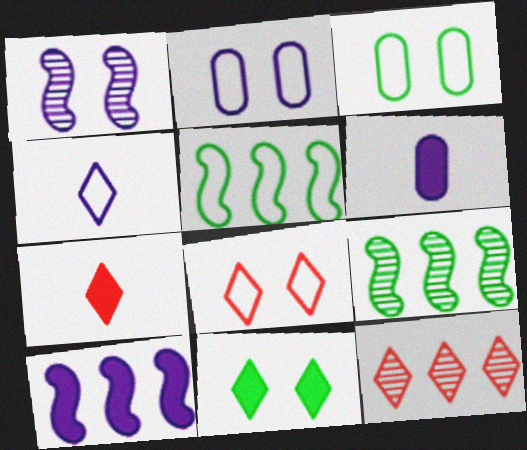[[2, 7, 9], 
[4, 11, 12], 
[6, 8, 9], 
[7, 8, 12]]